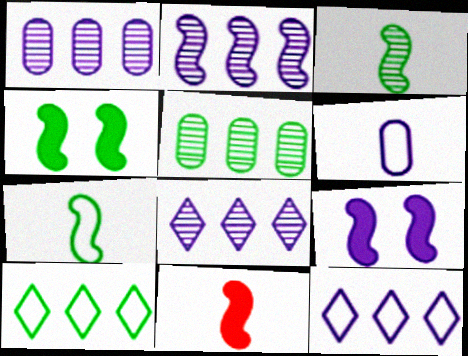[[1, 2, 8], 
[6, 8, 9]]